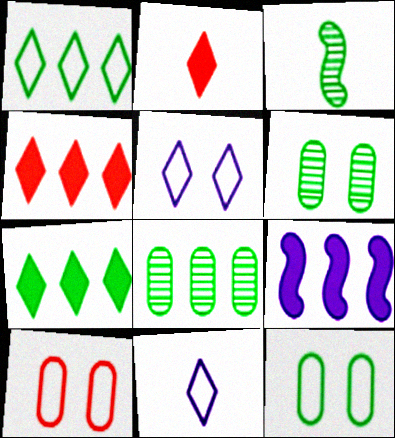[[3, 7, 12]]